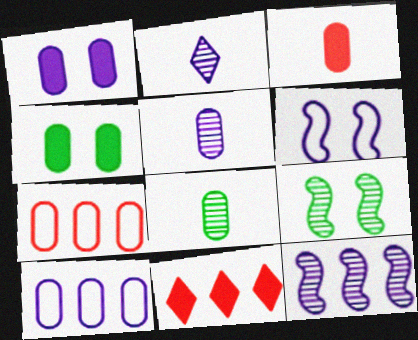[[1, 5, 10], 
[1, 7, 8], 
[4, 5, 7], 
[6, 8, 11]]